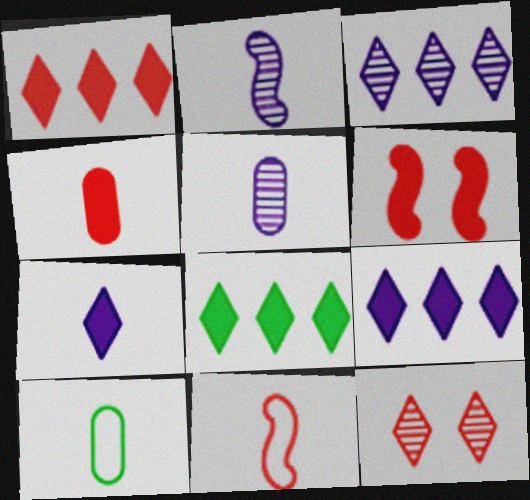[[1, 4, 6], 
[1, 8, 9], 
[3, 6, 10], 
[4, 5, 10]]